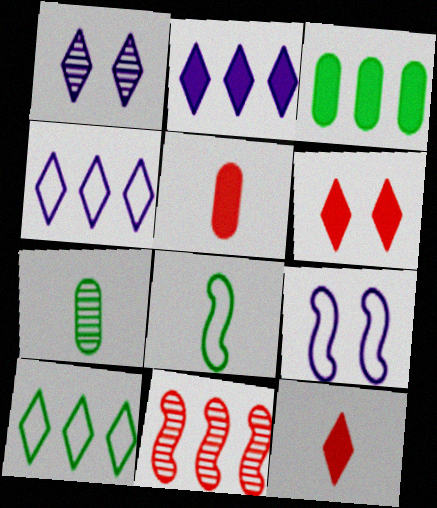[[1, 7, 11], 
[1, 10, 12], 
[3, 4, 11]]